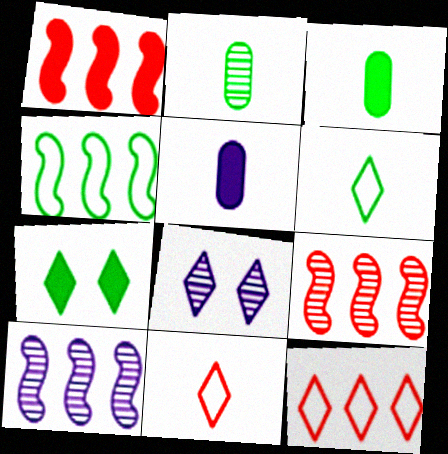[[1, 4, 10], 
[1, 5, 7], 
[2, 4, 7], 
[2, 8, 9]]